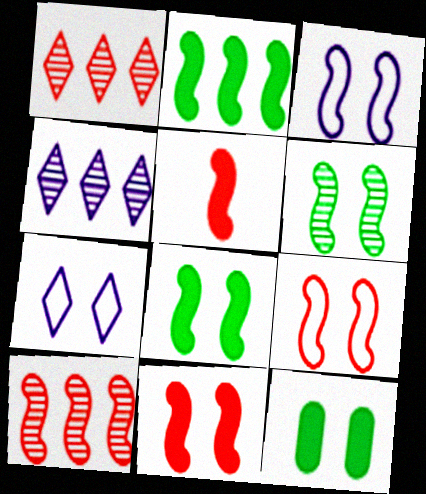[[3, 6, 11], 
[5, 9, 10]]